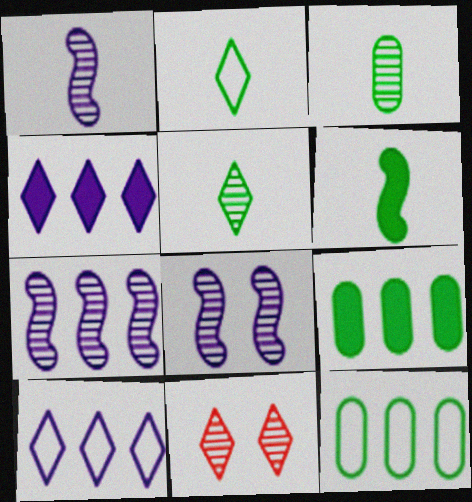[[1, 7, 8], 
[2, 3, 6], 
[2, 4, 11], 
[3, 7, 11]]